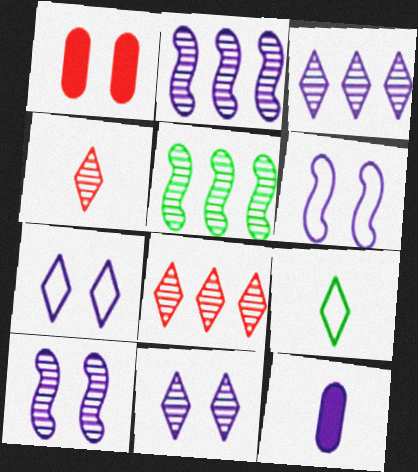[[1, 2, 9], 
[2, 7, 12], 
[3, 6, 12]]